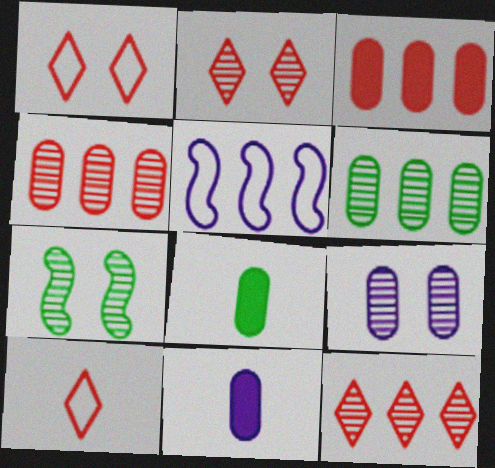[[2, 5, 8], 
[2, 7, 9]]